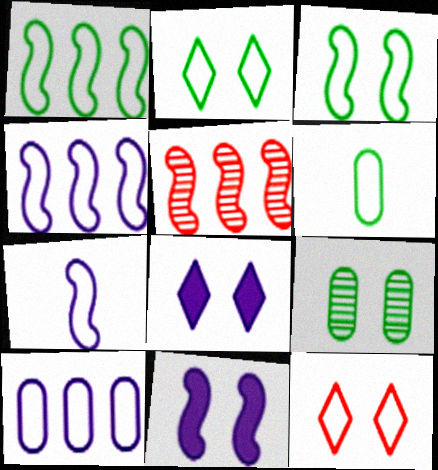[[1, 2, 6], 
[4, 6, 12], 
[5, 6, 8], 
[9, 11, 12]]